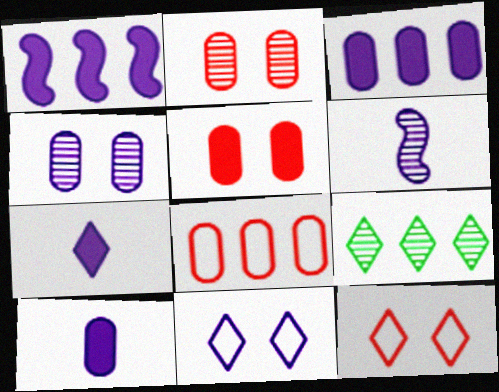[[1, 8, 9], 
[2, 6, 9], 
[3, 6, 11], 
[7, 9, 12]]